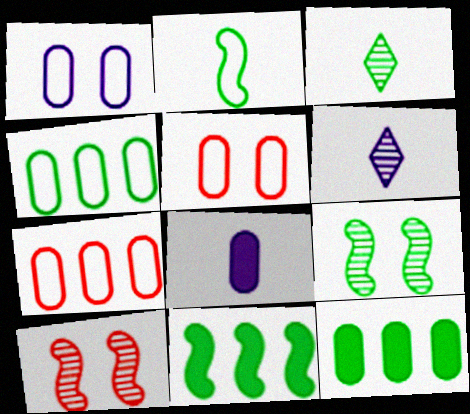[[2, 9, 11], 
[5, 6, 11]]